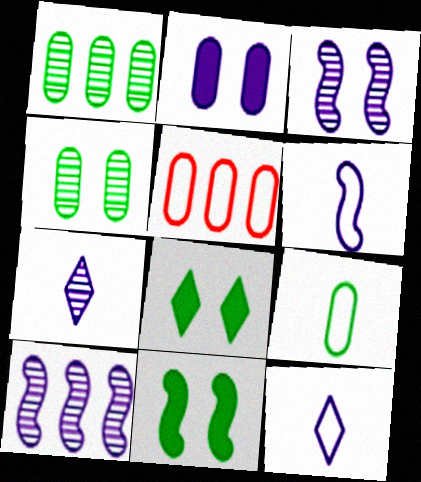[[2, 10, 12], 
[5, 7, 11]]